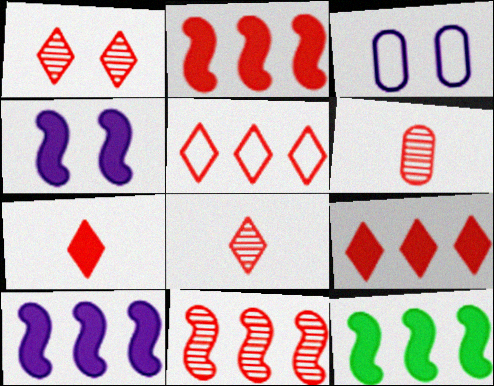[[1, 5, 7], 
[1, 6, 11], 
[2, 10, 12], 
[3, 8, 12]]